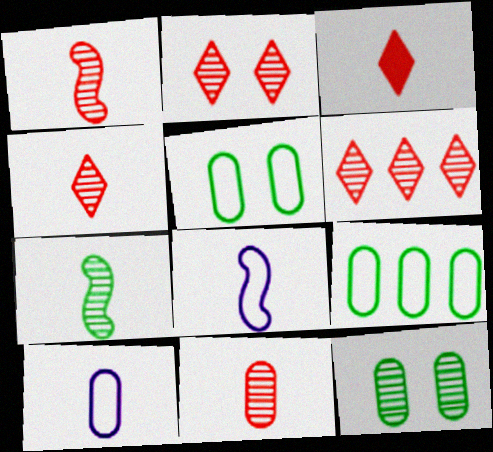[[1, 4, 11], 
[2, 4, 6], 
[3, 7, 10]]